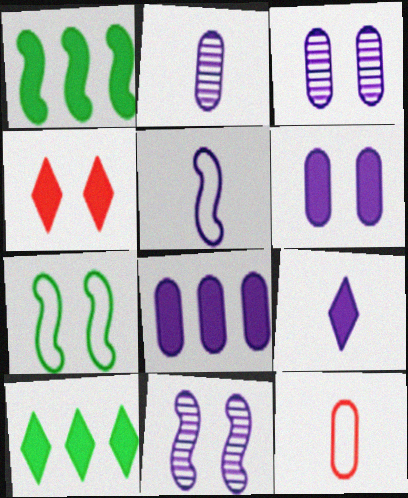[[2, 5, 9], 
[3, 4, 7], 
[4, 9, 10], 
[10, 11, 12]]